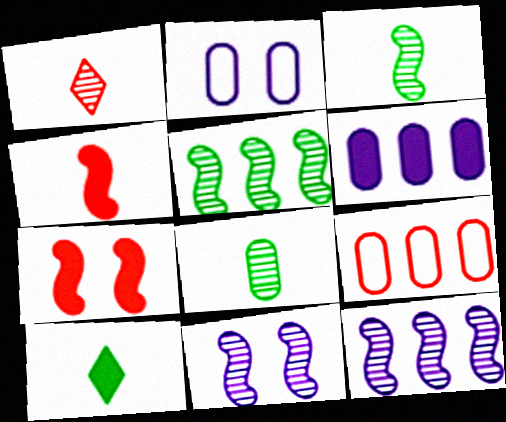[[1, 7, 9], 
[6, 7, 10], 
[9, 10, 11]]